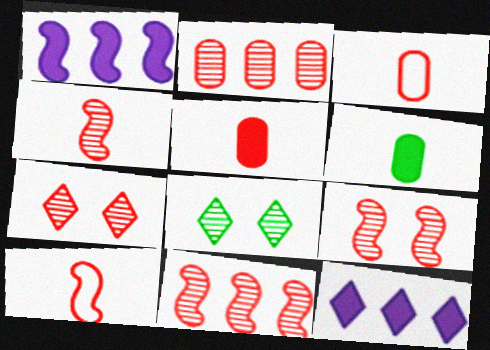[[1, 3, 8], 
[2, 4, 7], 
[4, 9, 11]]